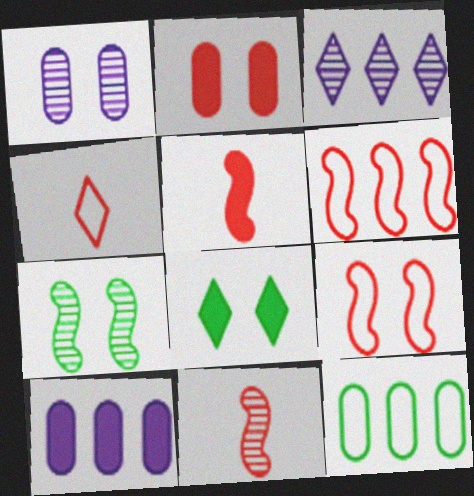[[1, 8, 9], 
[3, 4, 8], 
[4, 7, 10], 
[5, 8, 10]]